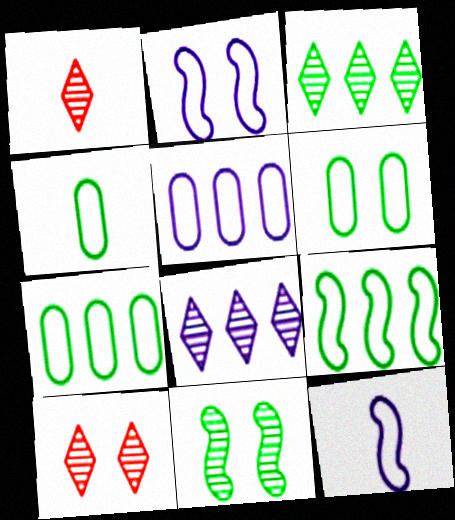[[4, 6, 7]]